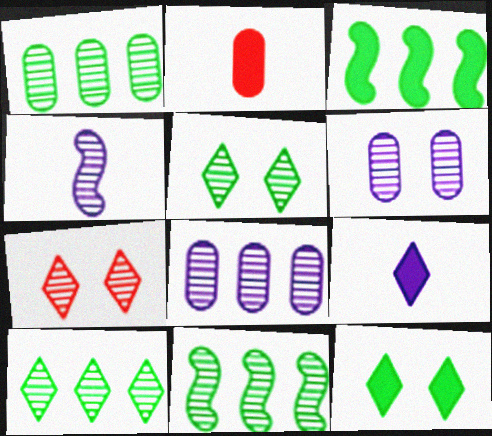[[1, 4, 7], 
[1, 10, 11]]